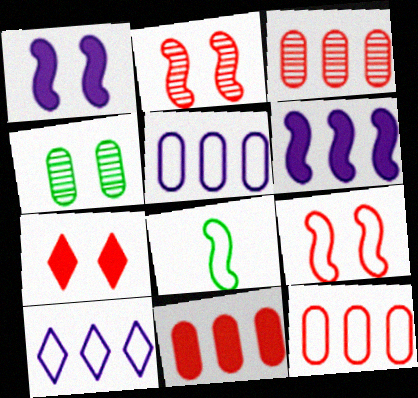[[2, 6, 8], 
[3, 11, 12]]